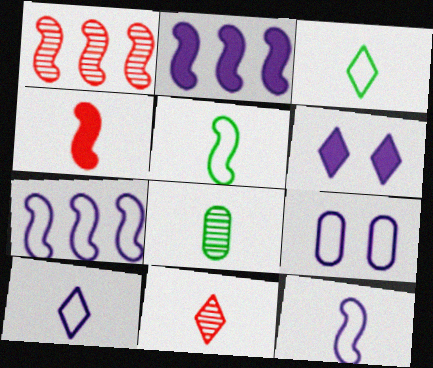[[4, 8, 10], 
[7, 9, 10]]